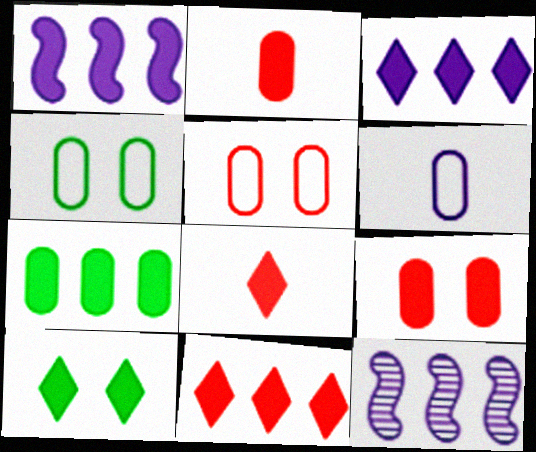[[1, 2, 10], 
[1, 7, 11], 
[3, 8, 10], 
[4, 8, 12]]